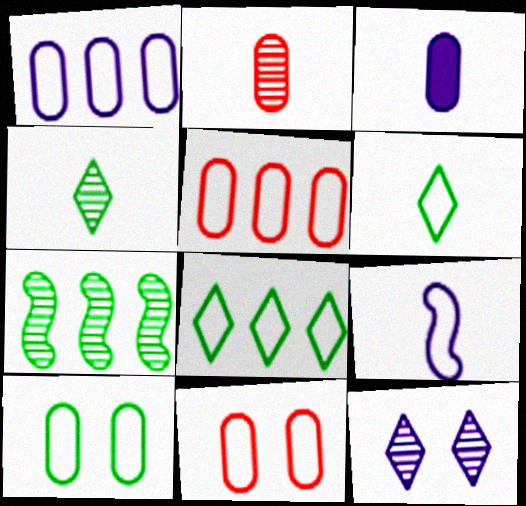[[2, 7, 12], 
[8, 9, 11]]